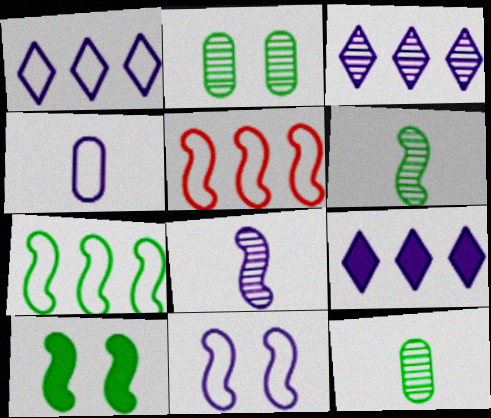[[1, 3, 9], 
[1, 4, 11], 
[5, 8, 10], 
[6, 7, 10]]